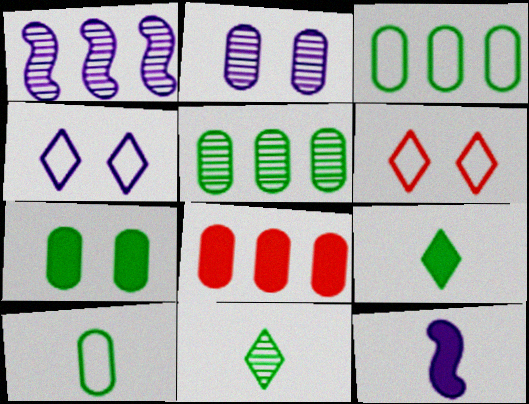[[2, 8, 10], 
[5, 6, 12], 
[5, 7, 10]]